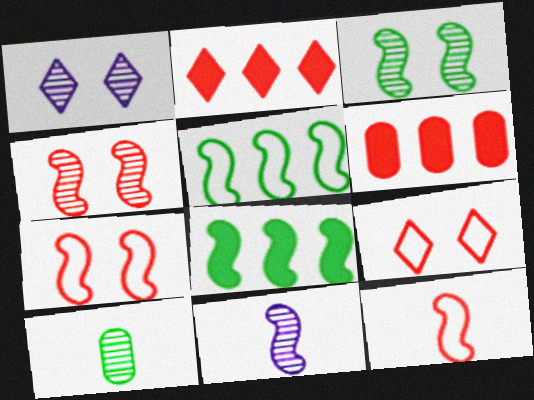[[7, 8, 11]]